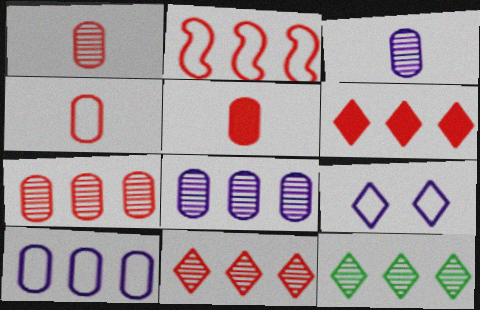[[1, 4, 5], 
[2, 6, 7]]